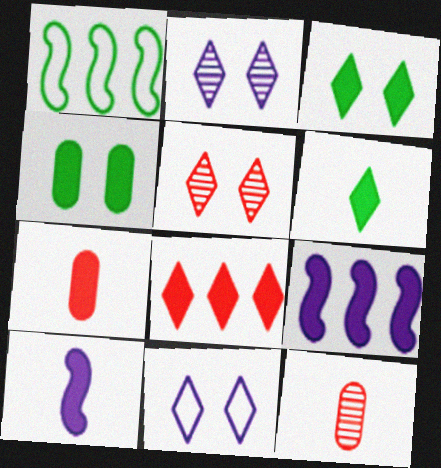[[1, 2, 7], 
[3, 5, 11], 
[3, 7, 9], 
[4, 8, 10], 
[6, 7, 10]]